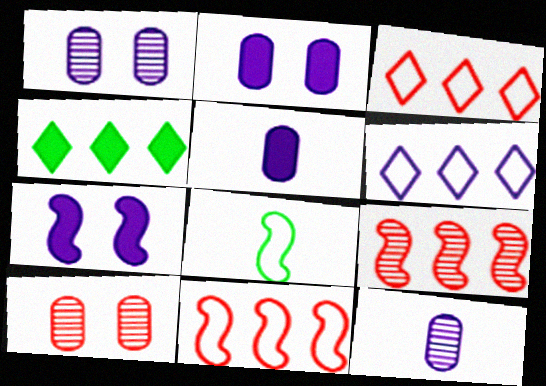[[6, 7, 12], 
[7, 8, 9]]